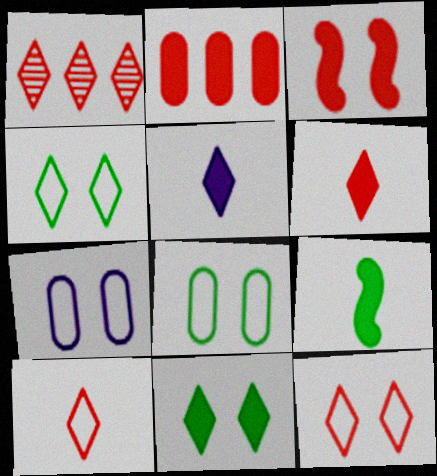[[1, 4, 5], 
[1, 6, 12], 
[1, 7, 9], 
[2, 3, 6]]